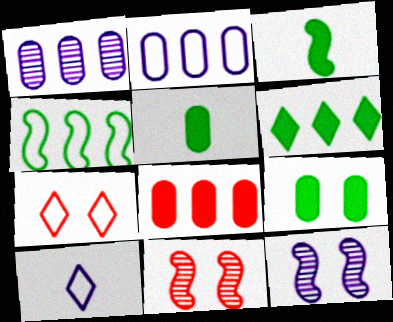[[1, 3, 7], 
[3, 6, 9], 
[7, 9, 12]]